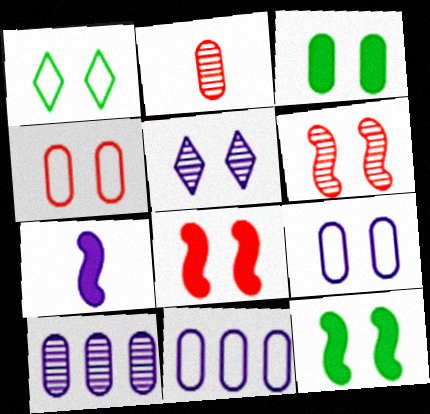[[2, 3, 11], 
[4, 5, 12], 
[5, 7, 11]]